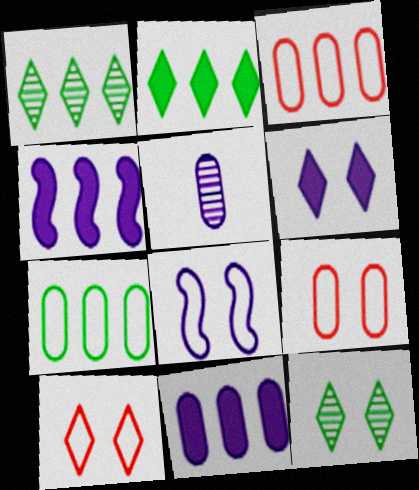[[1, 3, 4], 
[6, 10, 12]]